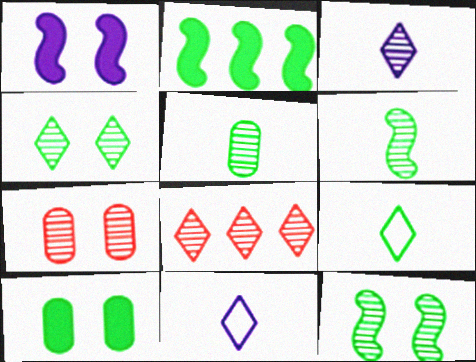[[2, 7, 11], 
[3, 4, 8]]